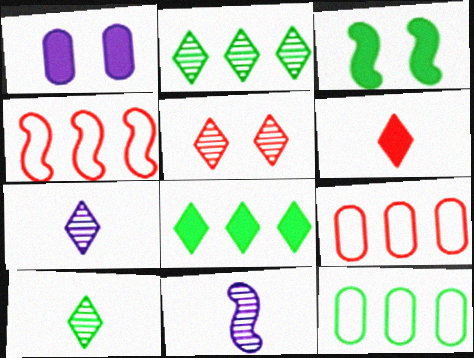[[1, 4, 10], 
[2, 5, 7], 
[3, 4, 11], 
[3, 7, 9], 
[3, 10, 12]]